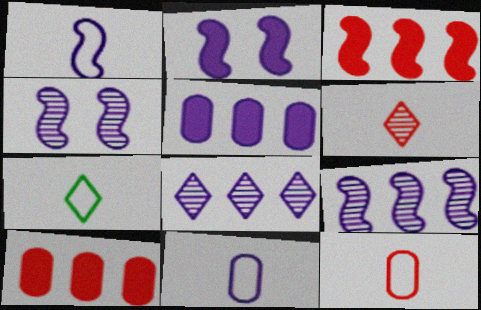[[1, 2, 9], 
[1, 7, 12], 
[2, 8, 11], 
[4, 7, 10]]